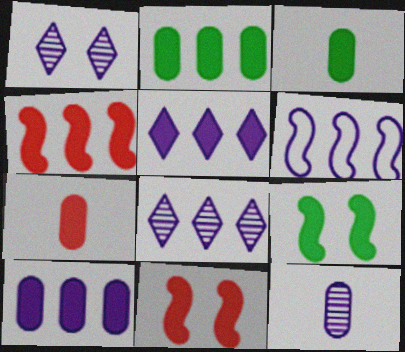[[2, 4, 5], 
[3, 5, 11], 
[5, 7, 9], 
[6, 8, 10]]